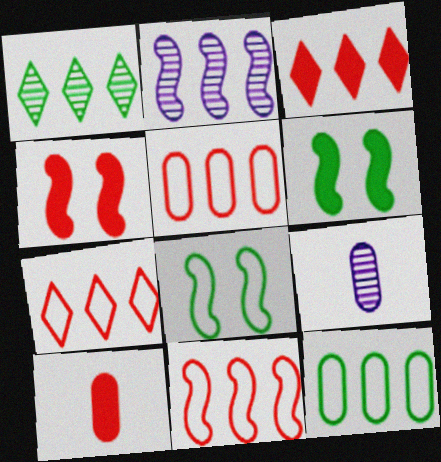[[2, 3, 12], 
[3, 4, 10], 
[3, 8, 9], 
[5, 7, 11], 
[6, 7, 9]]